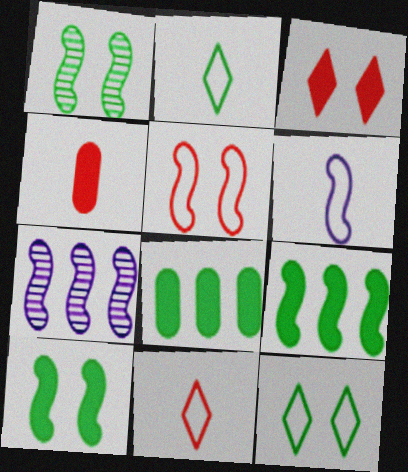[[1, 2, 8], 
[4, 7, 12]]